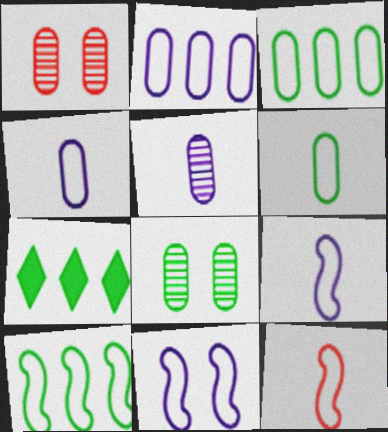[[1, 7, 9], 
[10, 11, 12]]